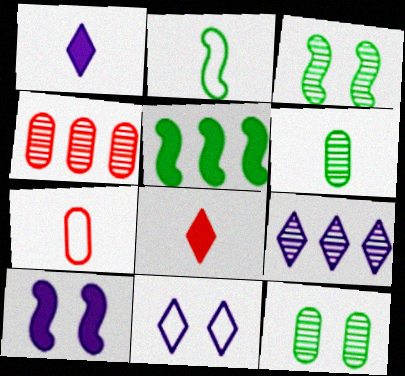[[1, 9, 11], 
[2, 3, 5]]